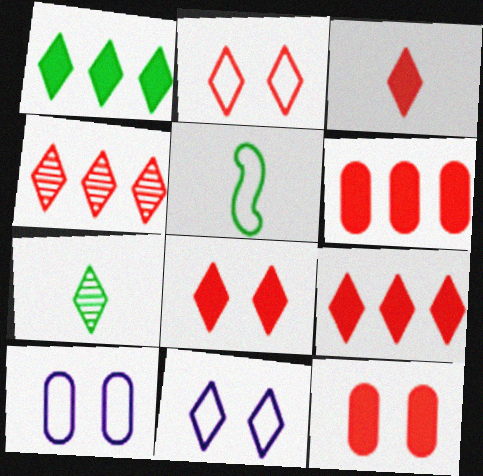[[2, 3, 4], 
[3, 8, 9], 
[7, 9, 11]]